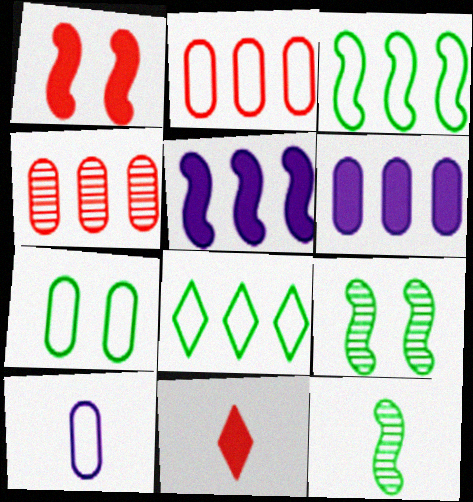[[2, 7, 10], 
[4, 5, 8], 
[10, 11, 12]]